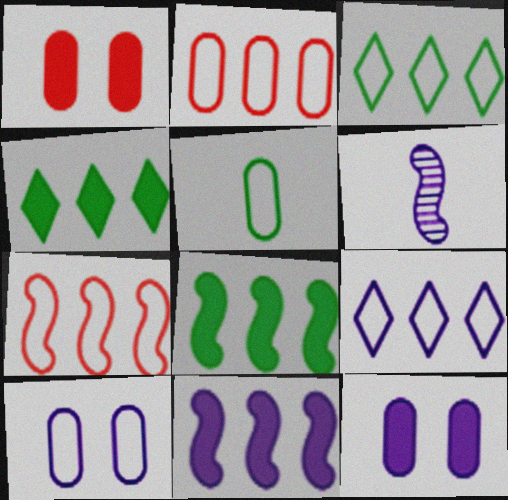[[1, 3, 6], 
[2, 5, 10], 
[6, 9, 12]]